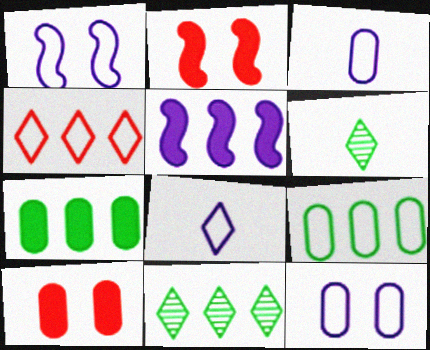[[2, 3, 11]]